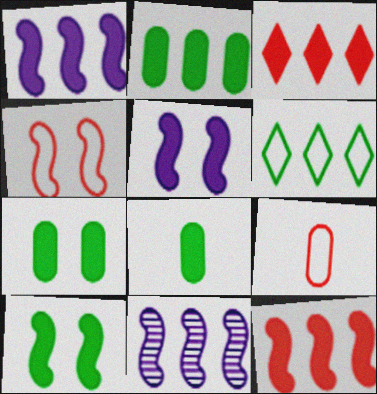[[1, 2, 3], 
[2, 7, 8], 
[3, 5, 8]]